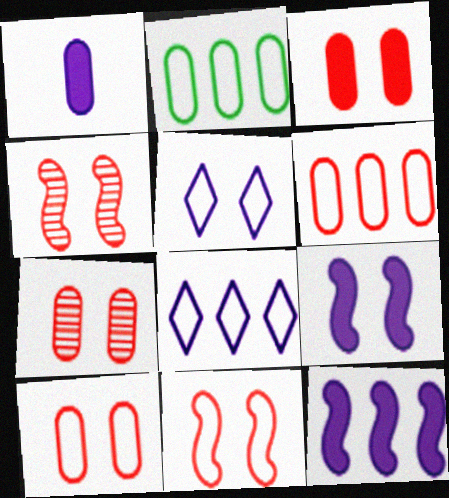[[1, 2, 7], 
[3, 7, 10]]